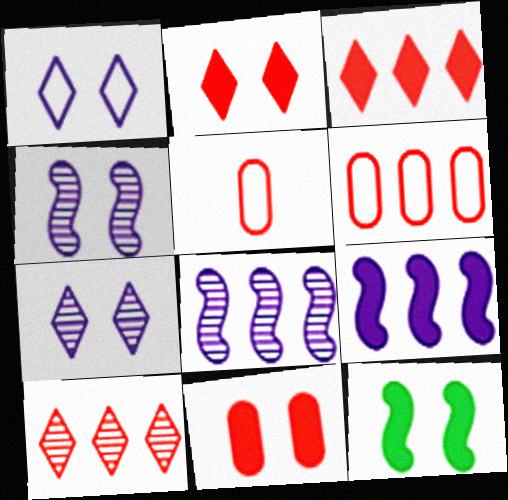[]